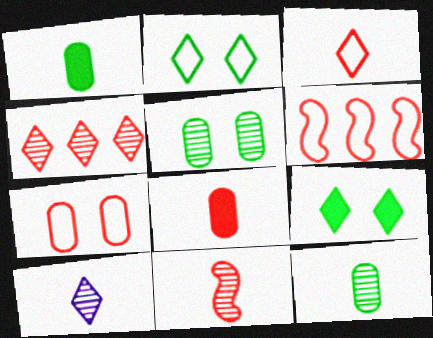[[3, 6, 7], 
[3, 8, 11], 
[10, 11, 12]]